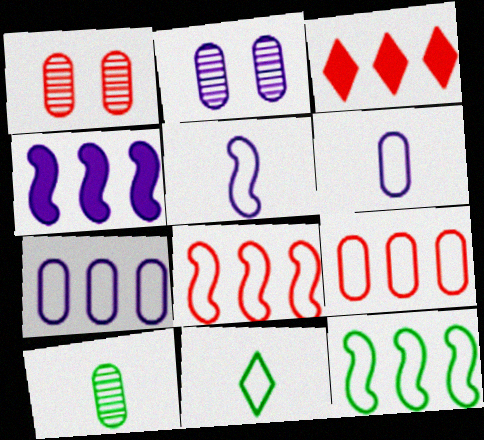[[1, 4, 11]]